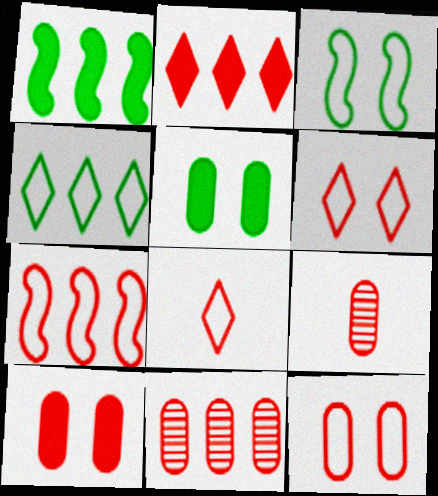[[2, 7, 11], 
[7, 8, 12]]